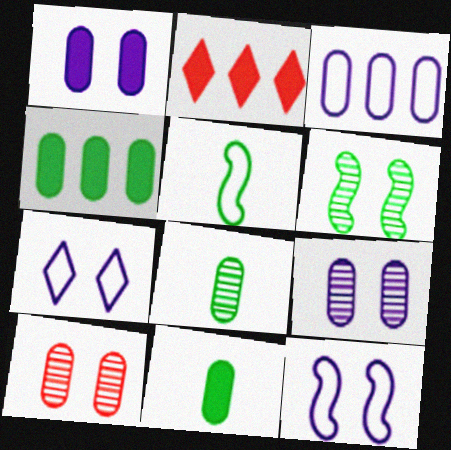[[2, 5, 9], 
[2, 8, 12], 
[3, 10, 11]]